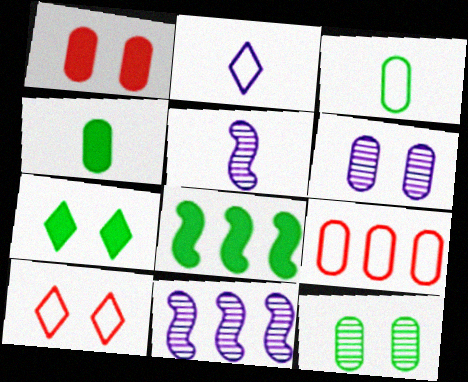[[4, 6, 9], 
[4, 7, 8], 
[4, 10, 11], 
[5, 7, 9]]